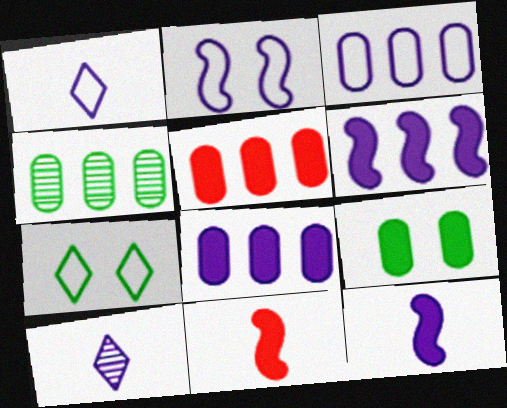[[1, 2, 3], 
[2, 8, 10], 
[3, 4, 5]]